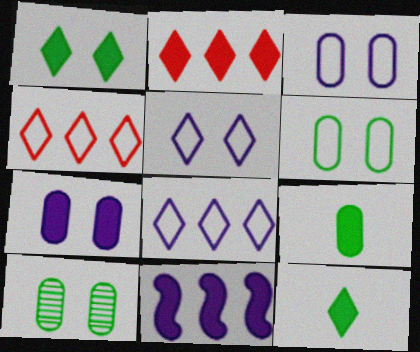[]